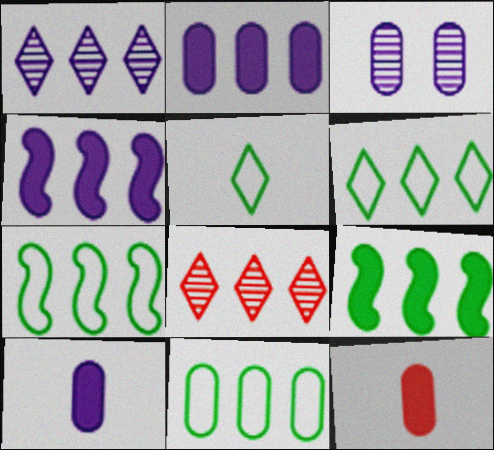[[2, 7, 8], 
[3, 11, 12], 
[4, 8, 11], 
[6, 7, 11]]